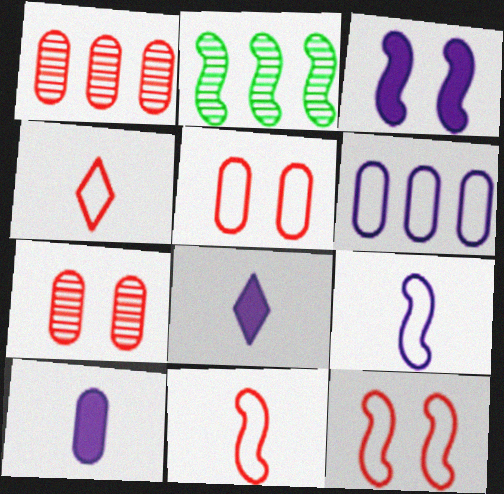[[2, 3, 11], 
[2, 5, 8]]